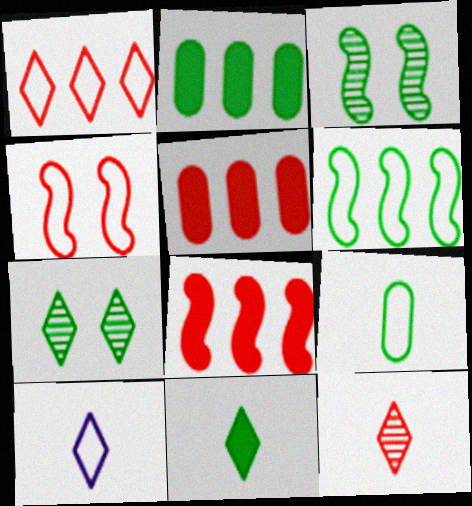[[3, 5, 10], 
[4, 5, 12], 
[10, 11, 12]]